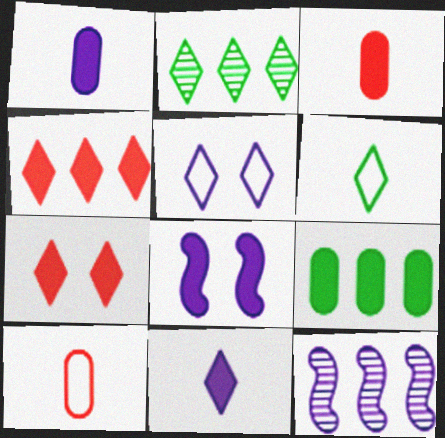[[1, 5, 12], 
[2, 8, 10]]